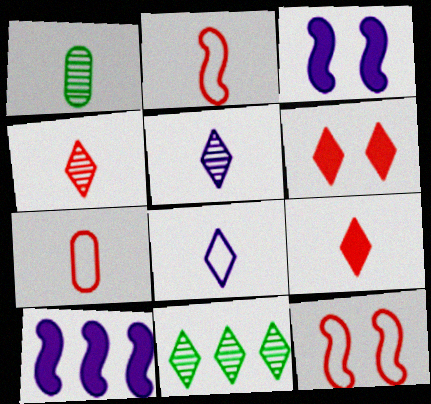[[3, 7, 11], 
[6, 8, 11]]